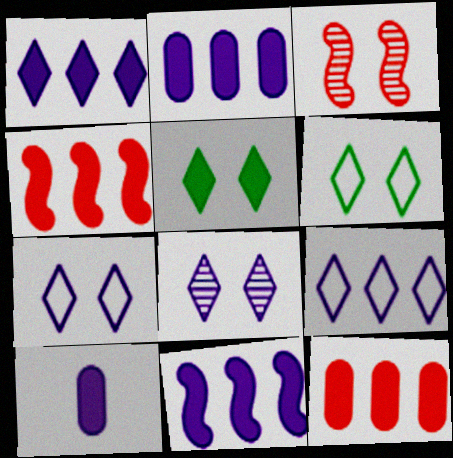[[1, 2, 11], 
[4, 5, 10]]